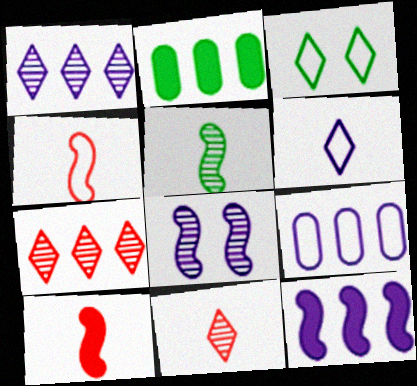[[1, 9, 12], 
[2, 3, 5], 
[3, 4, 9]]